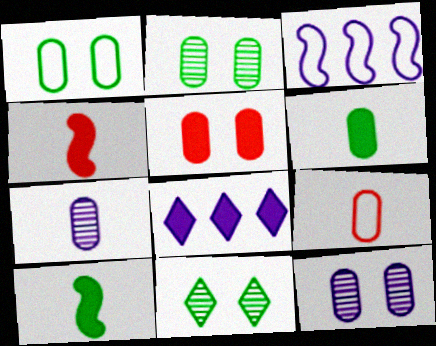[[1, 5, 12], 
[5, 8, 10], 
[6, 7, 9]]